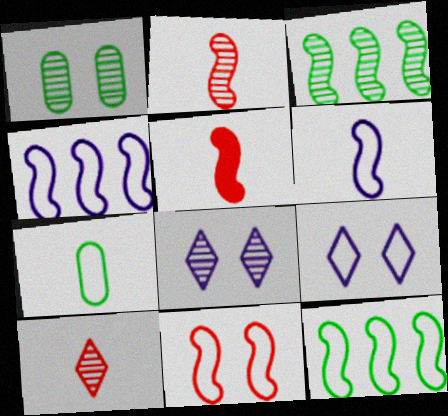[[6, 11, 12]]